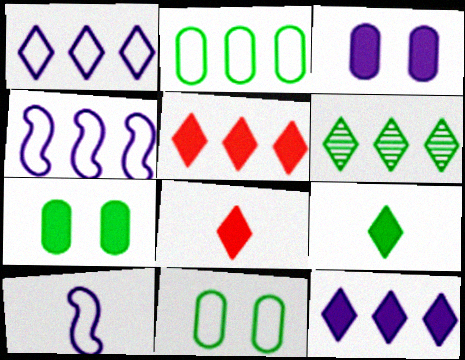[[1, 5, 6]]